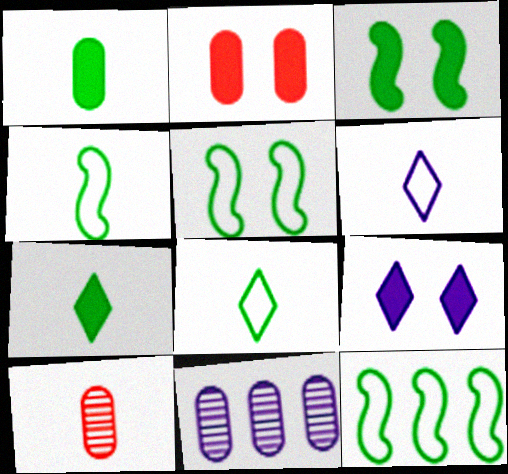[[2, 3, 9], 
[4, 5, 12], 
[9, 10, 12]]